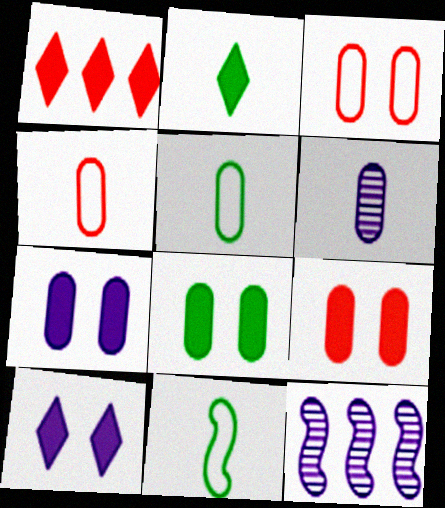[[1, 2, 10], 
[2, 3, 12], 
[7, 8, 9]]